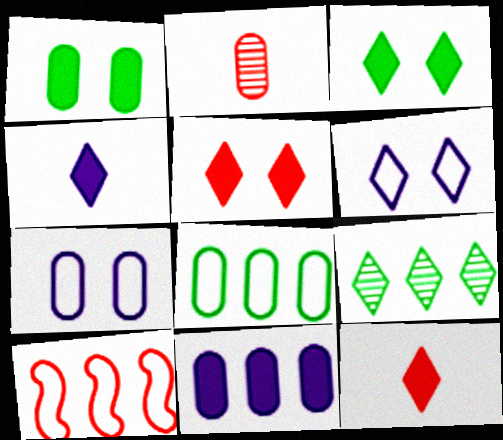[[2, 5, 10], 
[6, 9, 12], 
[9, 10, 11]]